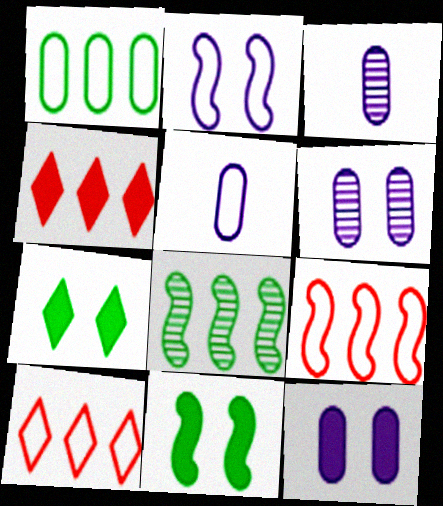[[3, 7, 9], 
[3, 10, 11]]